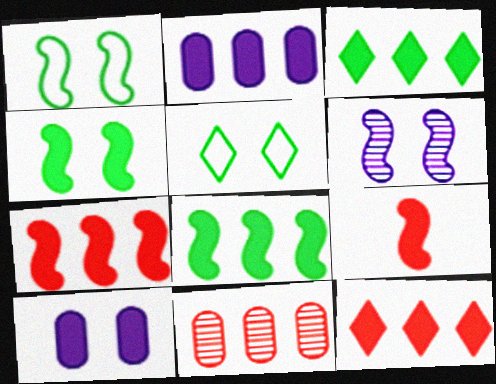[[2, 3, 7], 
[2, 8, 12], 
[3, 9, 10]]